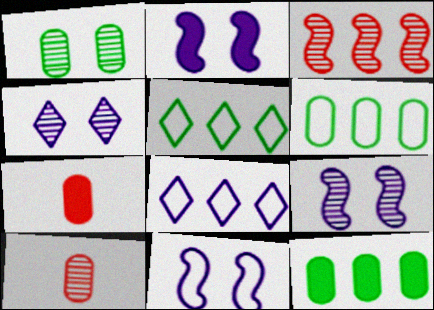[[2, 5, 10], 
[2, 9, 11], 
[3, 8, 12], 
[5, 7, 9]]